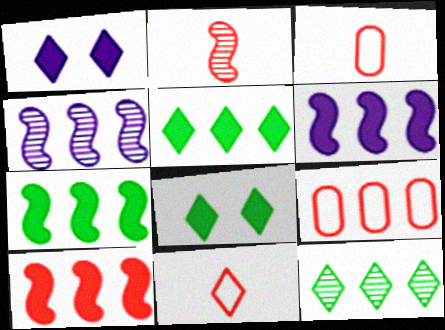[[1, 11, 12], 
[3, 4, 8], 
[4, 5, 9], 
[6, 7, 10], 
[6, 9, 12]]